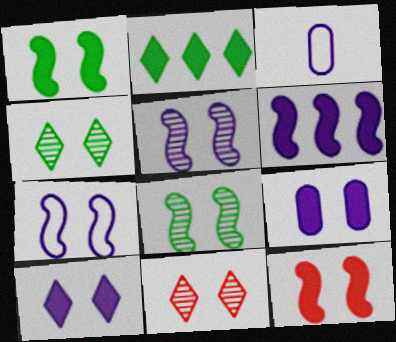[[7, 8, 12]]